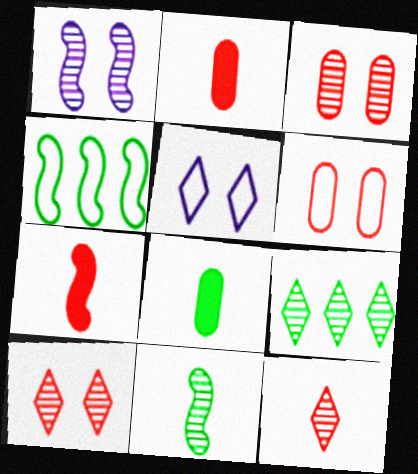[[1, 4, 7]]